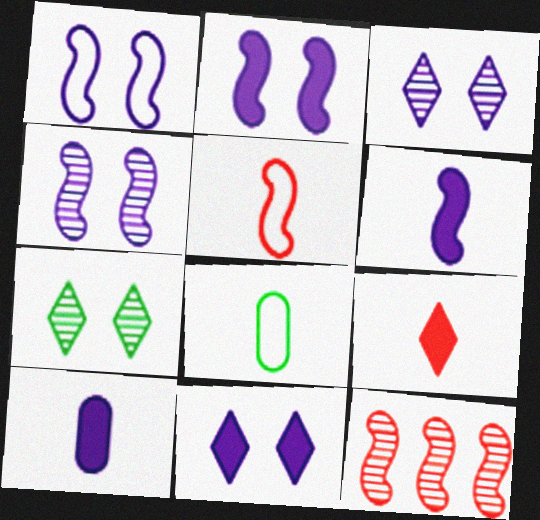[[1, 2, 4], 
[8, 11, 12]]